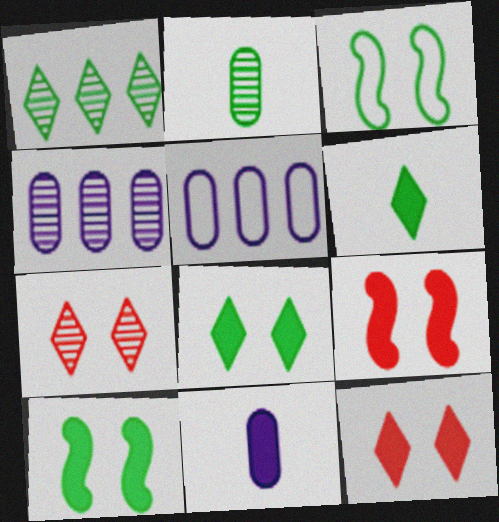[]